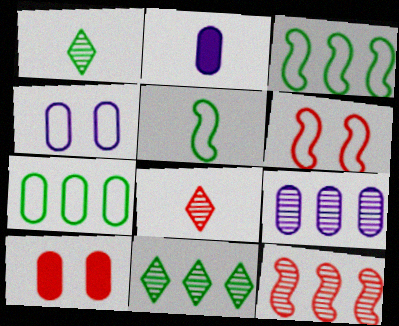[[2, 4, 9], 
[2, 5, 8], 
[2, 6, 11], 
[9, 11, 12]]